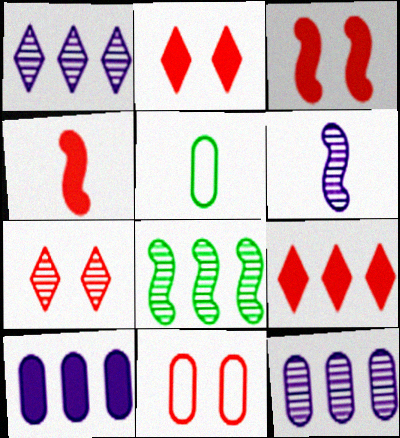[[1, 3, 5], 
[3, 7, 11]]